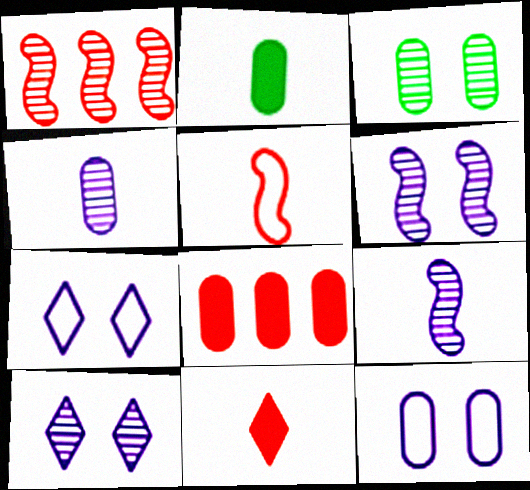[[1, 2, 7]]